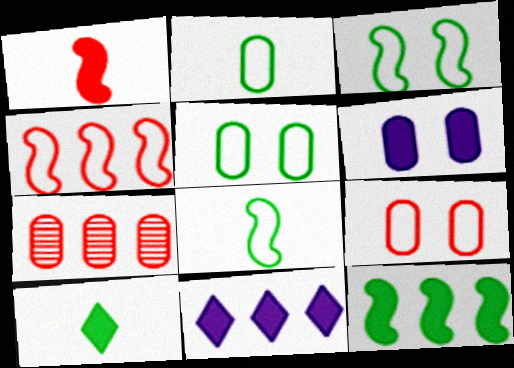[[2, 6, 7]]